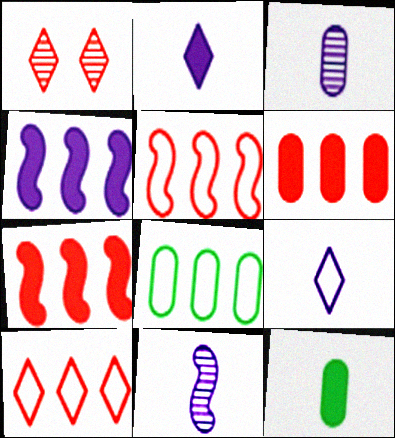[]